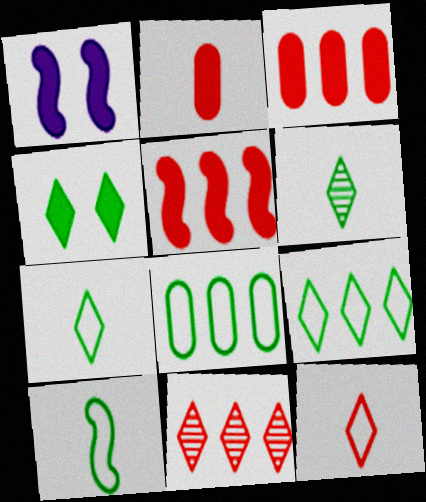[[4, 6, 9]]